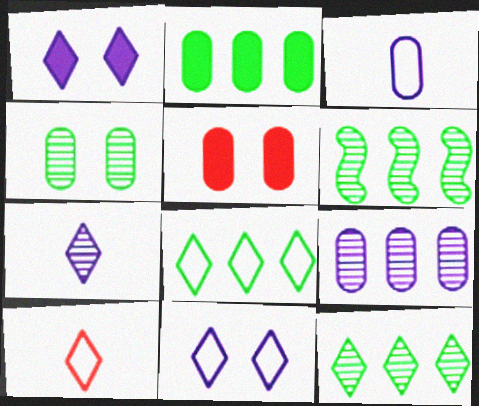[[1, 10, 12], 
[2, 6, 8], 
[8, 10, 11]]